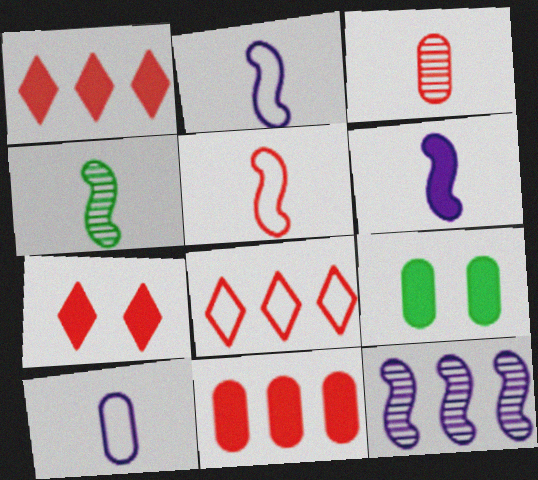[[1, 6, 9], 
[4, 5, 6]]